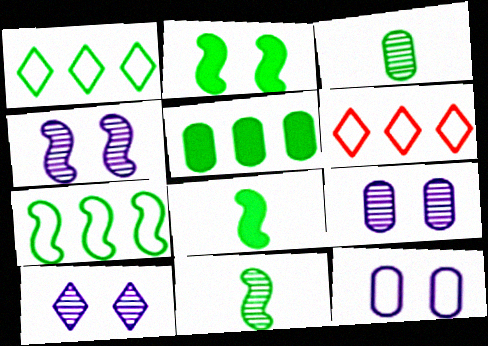[[1, 2, 3], 
[2, 7, 11], 
[4, 9, 10], 
[6, 8, 9]]